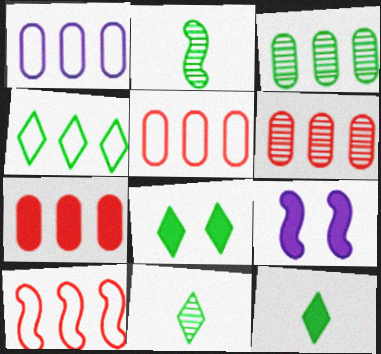[[1, 3, 7], 
[1, 4, 10], 
[2, 9, 10], 
[4, 8, 11], 
[5, 6, 7], 
[5, 9, 11], 
[7, 9, 12]]